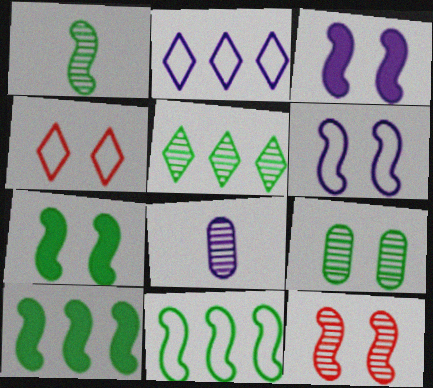[[1, 5, 9], 
[1, 7, 11], 
[2, 3, 8], 
[3, 4, 9], 
[4, 8, 10], 
[5, 8, 12], 
[6, 7, 12]]